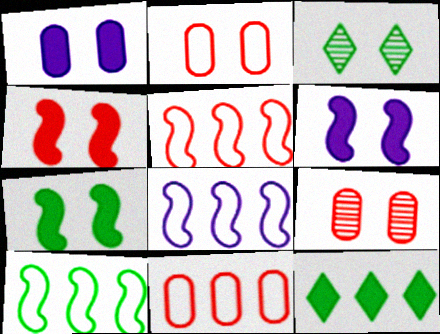[[2, 3, 6], 
[4, 6, 7], 
[5, 8, 10]]